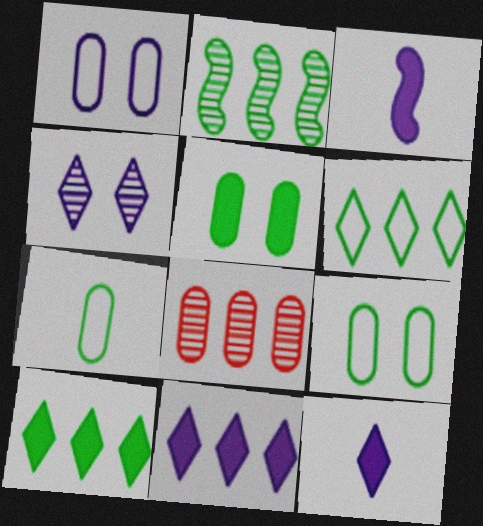[]